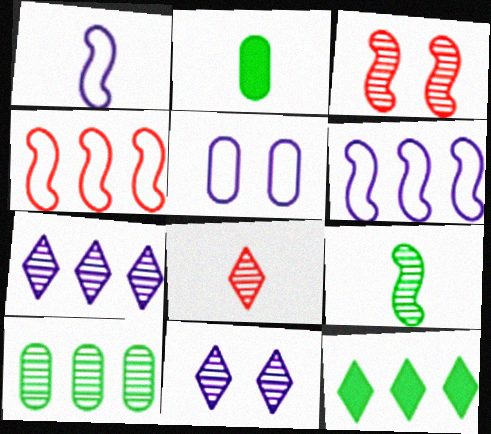[[1, 2, 8], 
[2, 4, 11]]